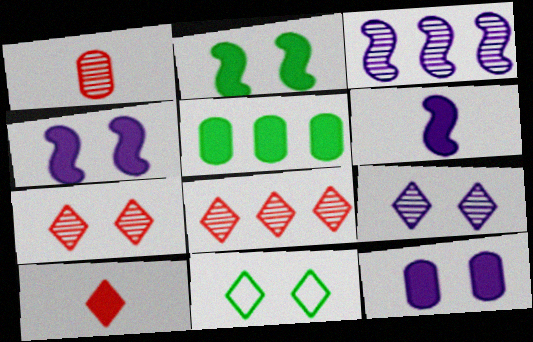[[4, 5, 10]]